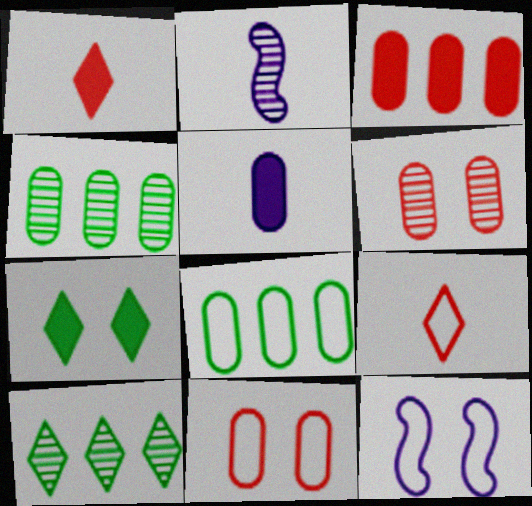[[1, 4, 12], 
[2, 6, 10], 
[4, 5, 11], 
[5, 6, 8], 
[6, 7, 12], 
[8, 9, 12]]